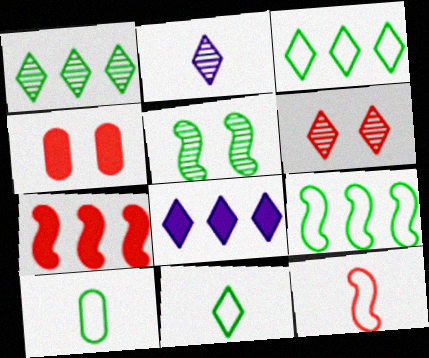[[1, 2, 6], 
[2, 4, 9], 
[6, 8, 11]]